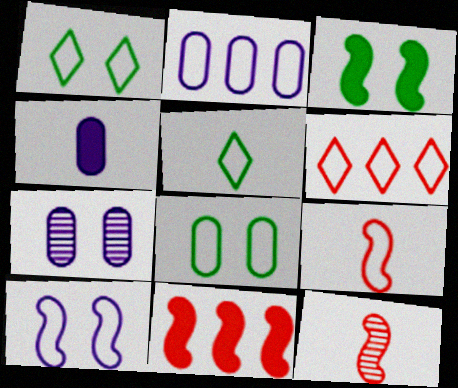[[1, 2, 9], 
[2, 4, 7], 
[4, 5, 12], 
[5, 7, 11]]